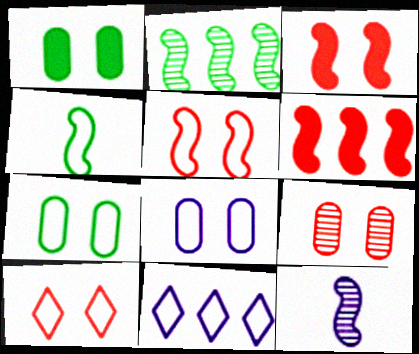[[1, 8, 9], 
[3, 9, 10]]